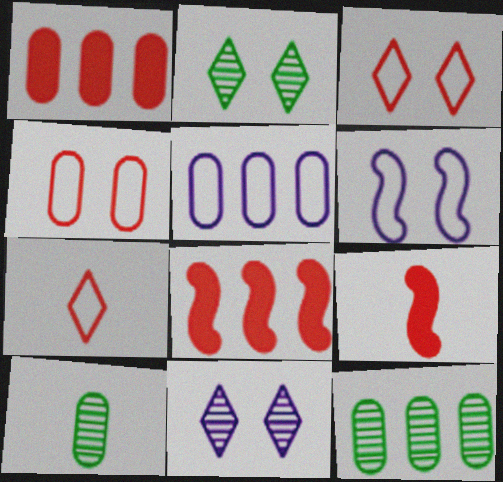[[1, 5, 12], 
[2, 5, 9]]